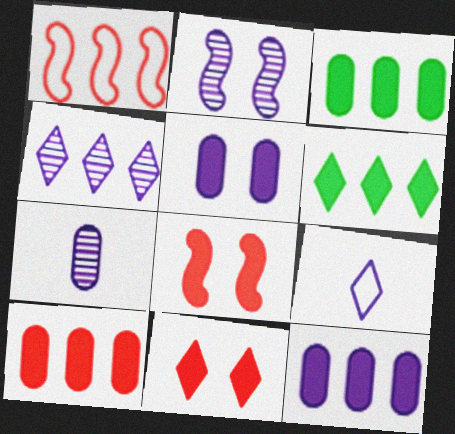[[1, 3, 4], 
[2, 4, 7], 
[2, 9, 12], 
[3, 10, 12]]